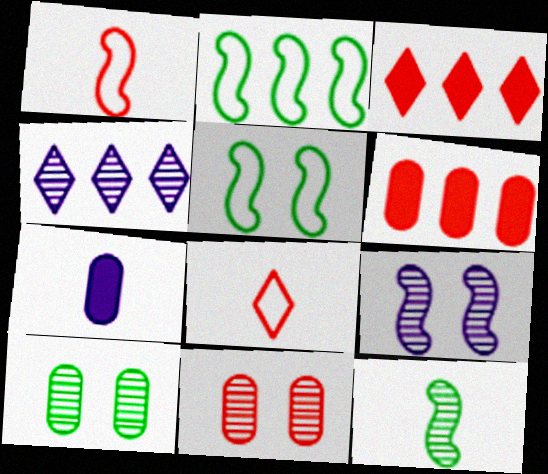[[1, 3, 11], 
[2, 4, 6], 
[4, 11, 12], 
[7, 8, 12]]